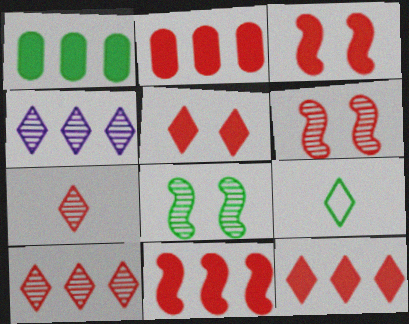[[1, 8, 9], 
[2, 11, 12], 
[4, 5, 9]]